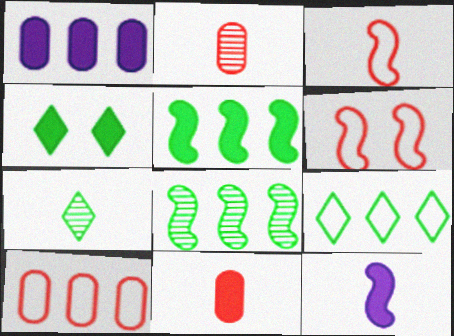[[1, 6, 7], 
[4, 7, 9], 
[6, 8, 12]]